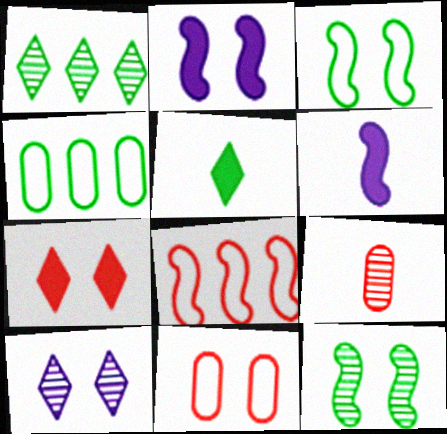[[1, 6, 11], 
[4, 5, 12], 
[6, 8, 12], 
[7, 8, 9]]